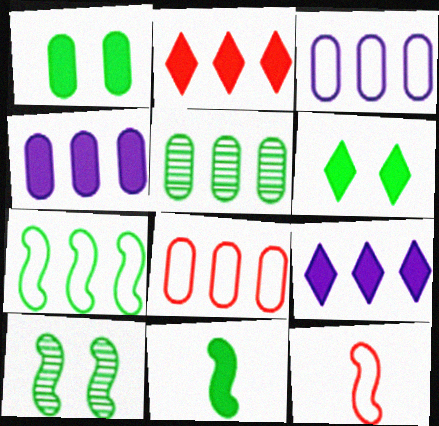[[4, 5, 8], 
[7, 10, 11]]